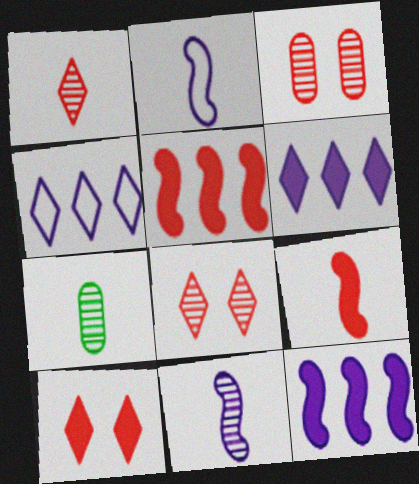[[1, 7, 11]]